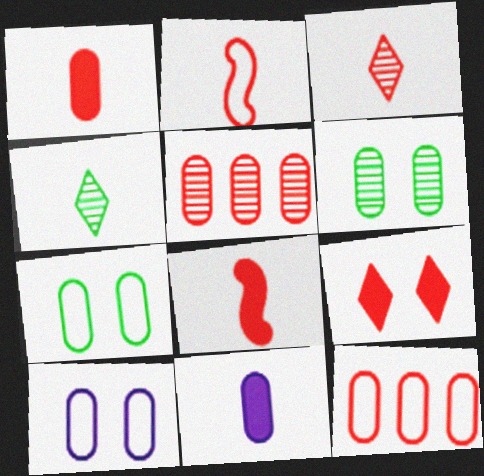[[1, 2, 3], 
[2, 4, 11], 
[2, 5, 9], 
[5, 7, 11], 
[6, 11, 12]]